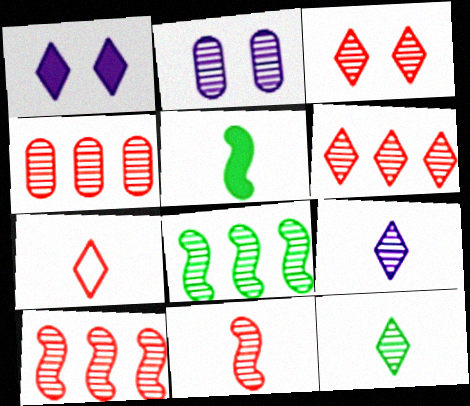[[2, 10, 12], 
[3, 4, 11], 
[4, 6, 10]]